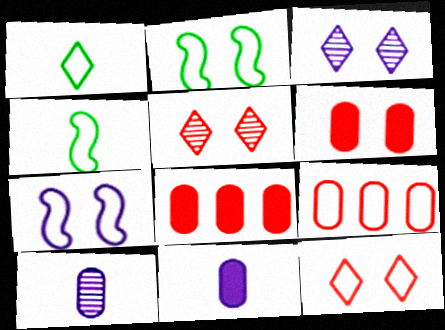[[1, 7, 9], 
[2, 3, 6], 
[3, 4, 8]]